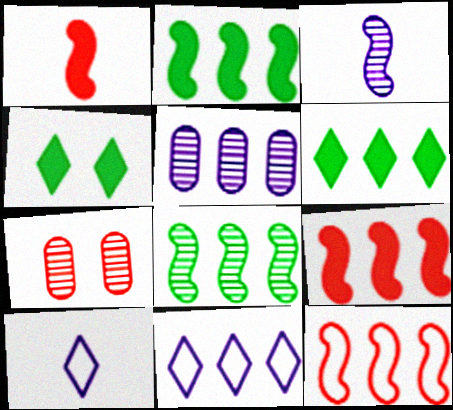[[2, 7, 10], 
[5, 6, 12]]